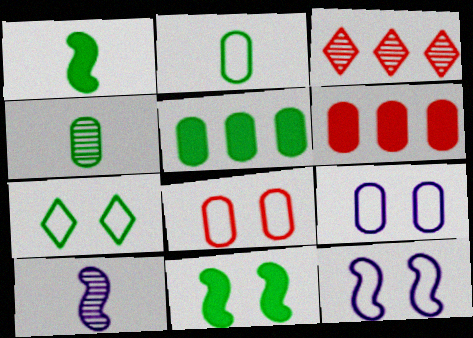[[1, 3, 9], 
[4, 6, 9], 
[6, 7, 10], 
[7, 8, 12]]